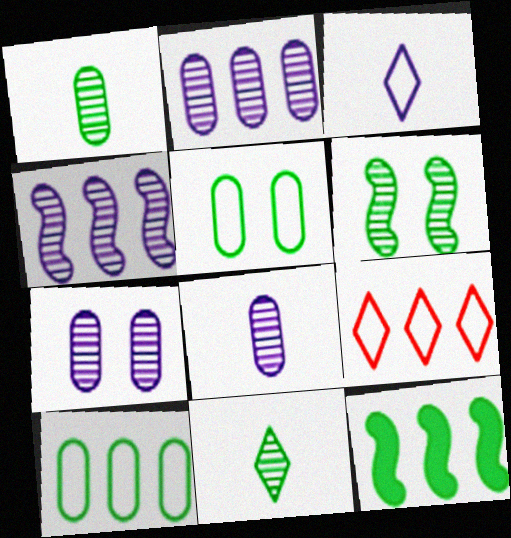[[2, 7, 8], 
[2, 9, 12], 
[5, 11, 12]]